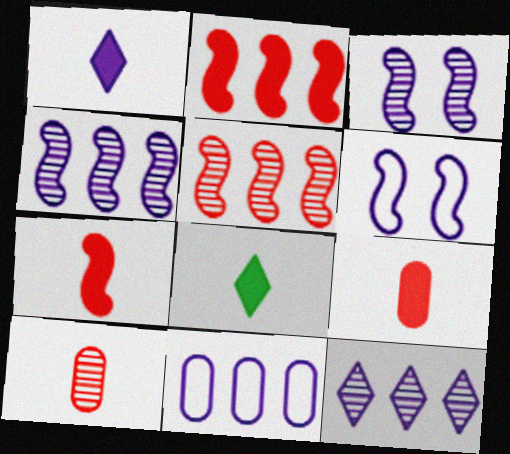[[1, 3, 11]]